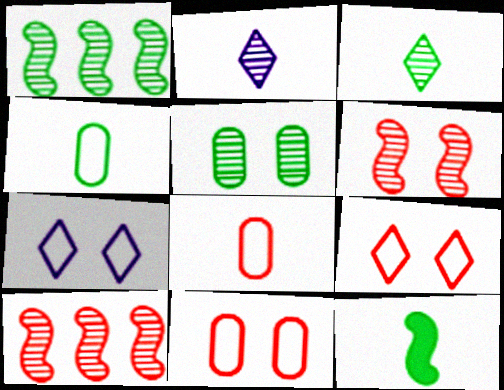[[1, 3, 5], 
[2, 5, 10], 
[2, 8, 12], 
[3, 4, 12]]